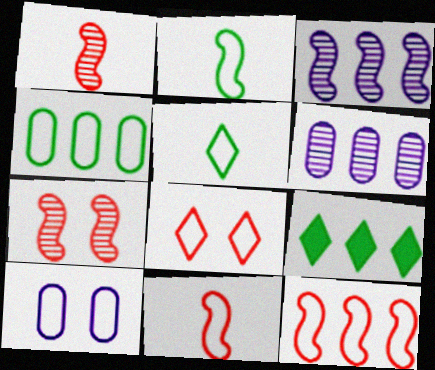[[1, 9, 10], 
[5, 10, 12], 
[6, 9, 12]]